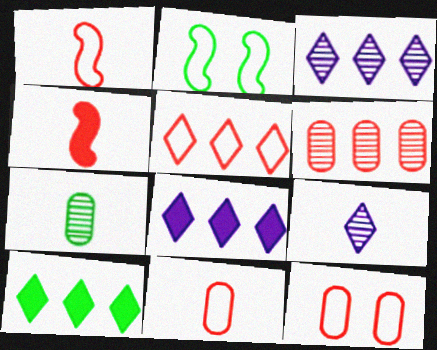[[1, 5, 12], 
[2, 7, 10], 
[3, 5, 10]]